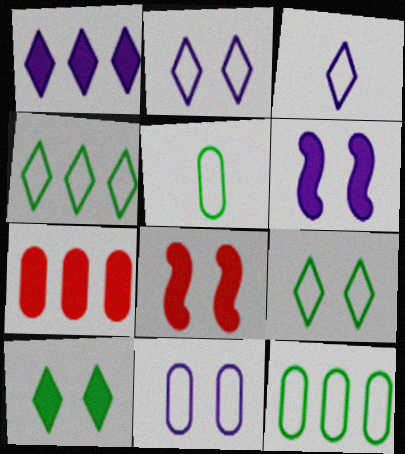[]